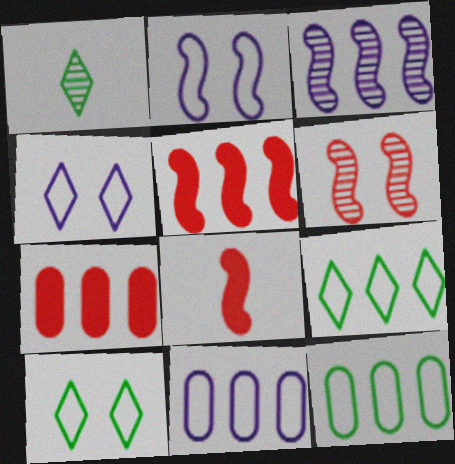[[1, 2, 7], 
[3, 7, 9]]